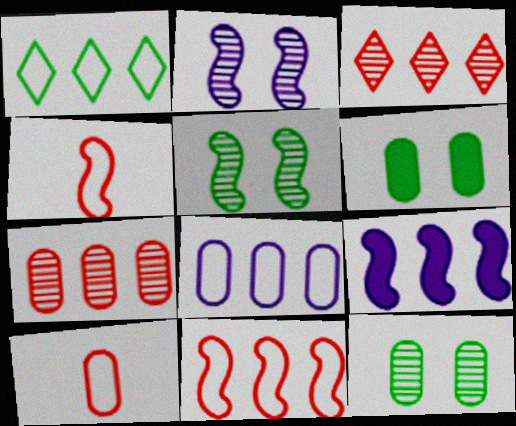[[1, 7, 9], 
[1, 8, 11], 
[4, 5, 9]]